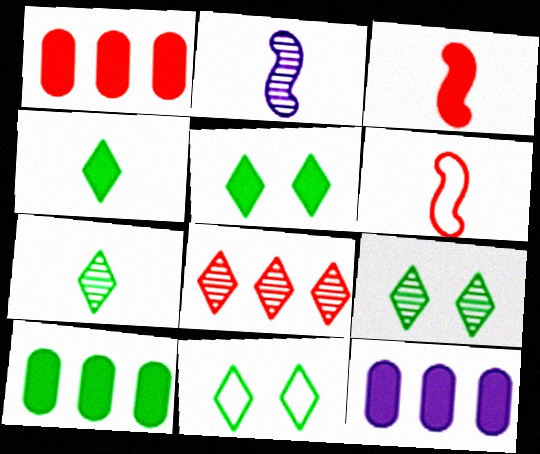[[1, 2, 11], 
[1, 10, 12], 
[3, 5, 12], 
[5, 9, 11], 
[6, 9, 12]]